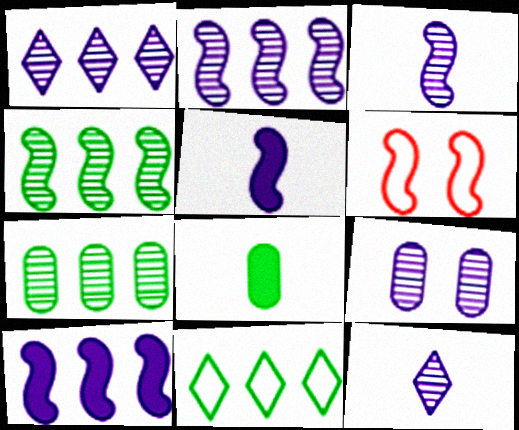[[1, 3, 9], 
[1, 6, 8], 
[2, 9, 12], 
[4, 5, 6]]